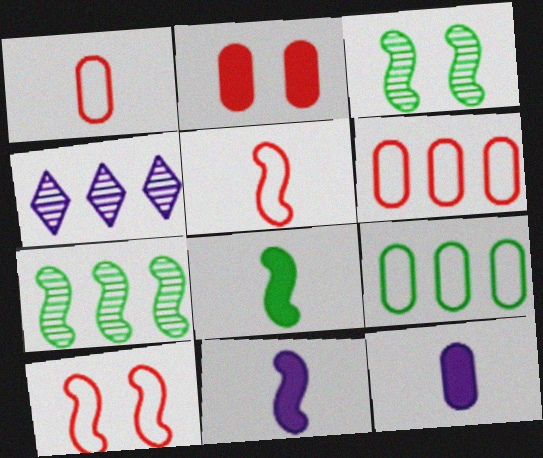[[7, 10, 11]]